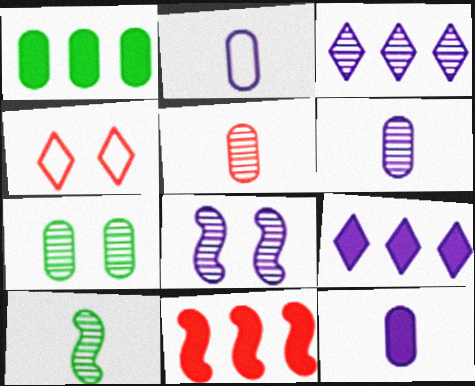[[1, 9, 11], 
[2, 6, 12], 
[2, 8, 9], 
[3, 6, 8], 
[4, 5, 11]]